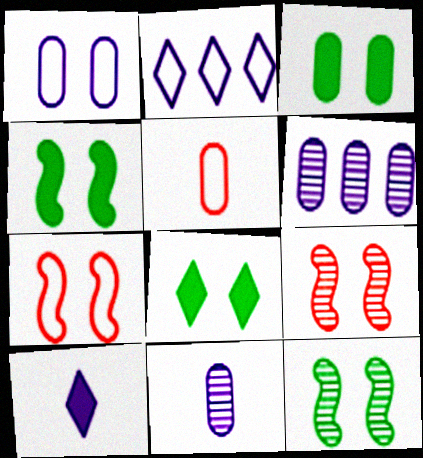[[1, 8, 9], 
[3, 4, 8], 
[3, 5, 6]]